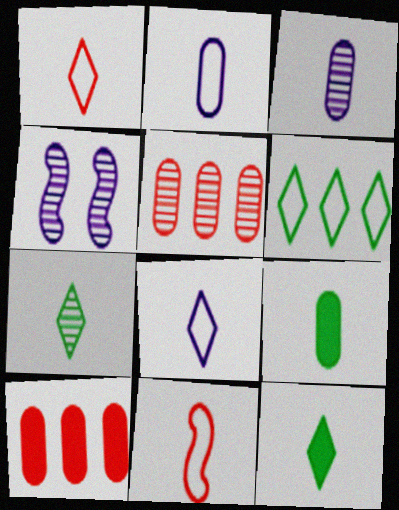[[3, 11, 12], 
[4, 5, 7]]